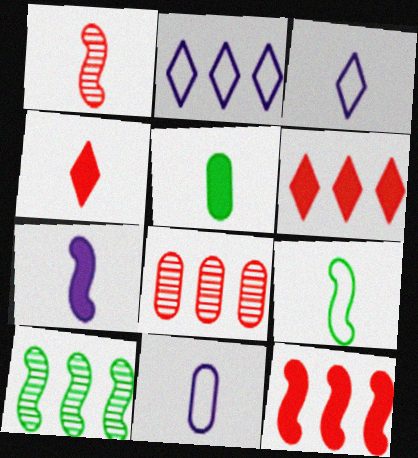[[1, 3, 5], 
[1, 7, 9], 
[4, 5, 7]]